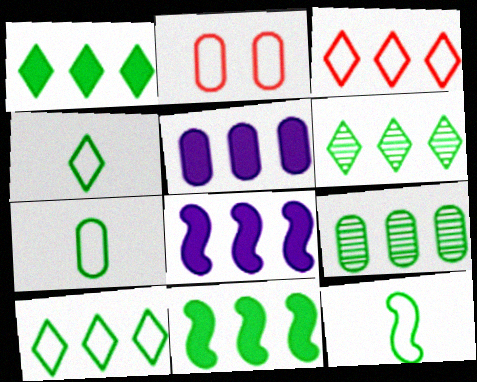[[1, 6, 10], 
[3, 8, 9], 
[4, 7, 12], 
[9, 10, 11]]